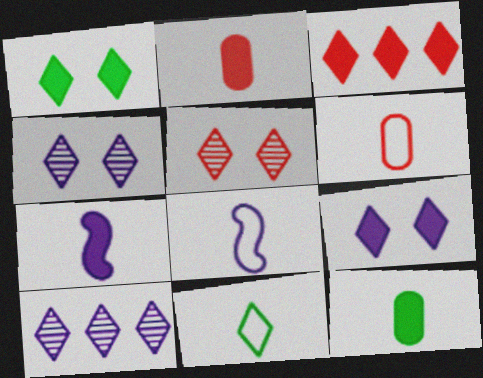[[3, 4, 11], 
[6, 8, 11]]